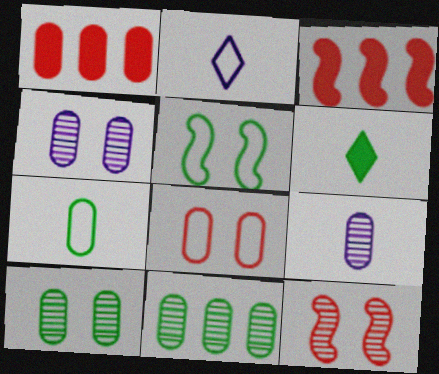[[1, 4, 7], 
[2, 3, 10], 
[5, 6, 11]]